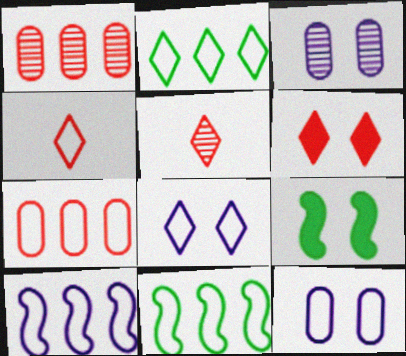[[2, 4, 8], 
[2, 7, 10], 
[4, 11, 12]]